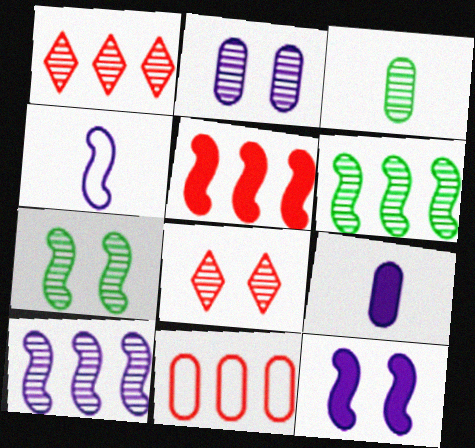[[1, 5, 11], 
[2, 7, 8], 
[3, 8, 10], 
[4, 5, 7], 
[4, 10, 12]]